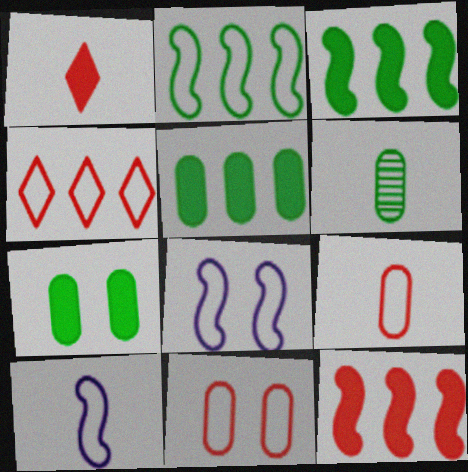[[1, 6, 10]]